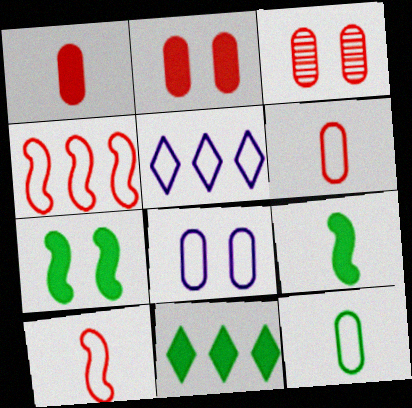[[3, 5, 9]]